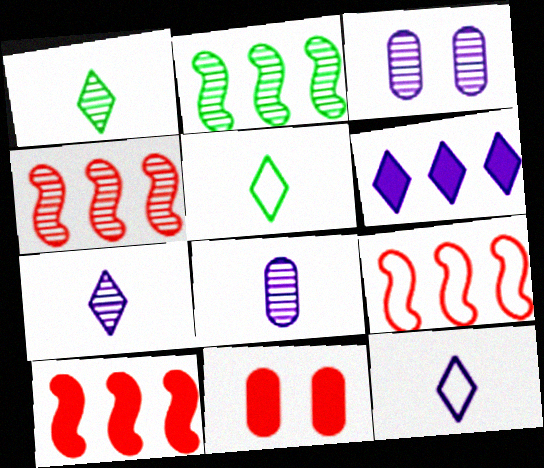[[1, 3, 4], 
[2, 11, 12], 
[3, 5, 10], 
[4, 9, 10]]